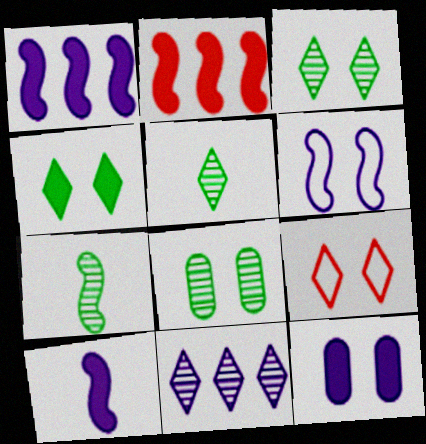[[2, 6, 7]]